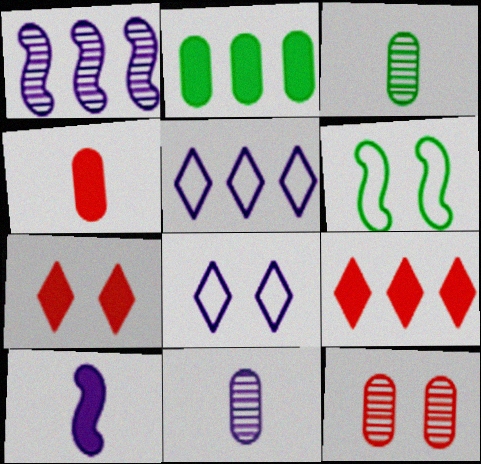[[2, 7, 10], 
[6, 9, 11]]